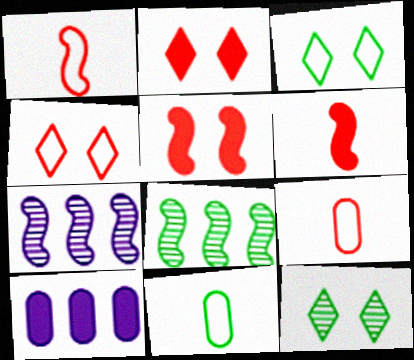[[1, 10, 12], 
[2, 7, 11]]